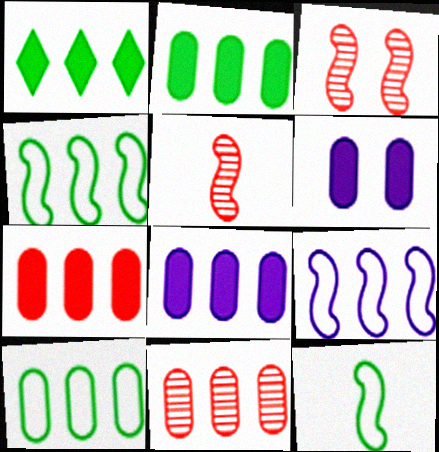[[1, 9, 11], 
[2, 7, 8], 
[8, 10, 11]]